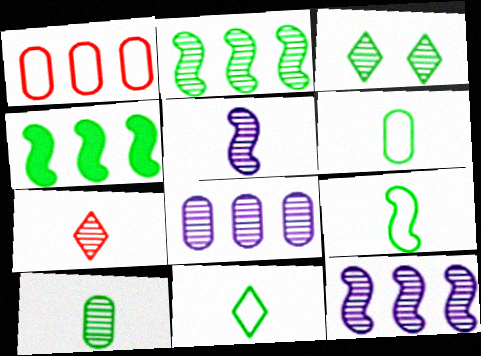[[2, 3, 10], 
[3, 4, 6], 
[5, 7, 10], 
[6, 9, 11]]